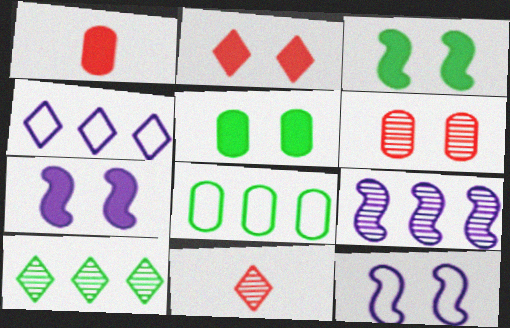[[1, 10, 12], 
[2, 5, 7], 
[7, 8, 11]]